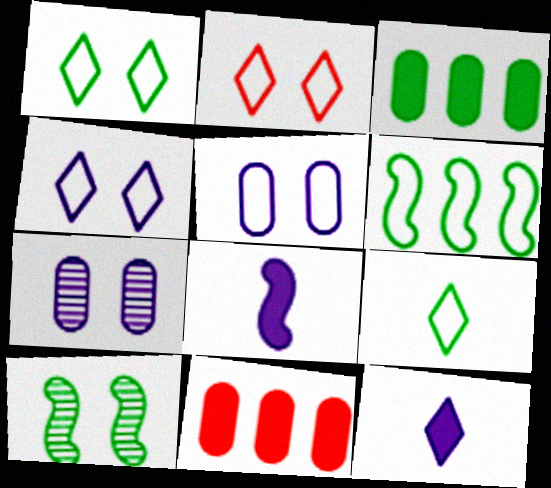[[1, 2, 4], 
[3, 9, 10]]